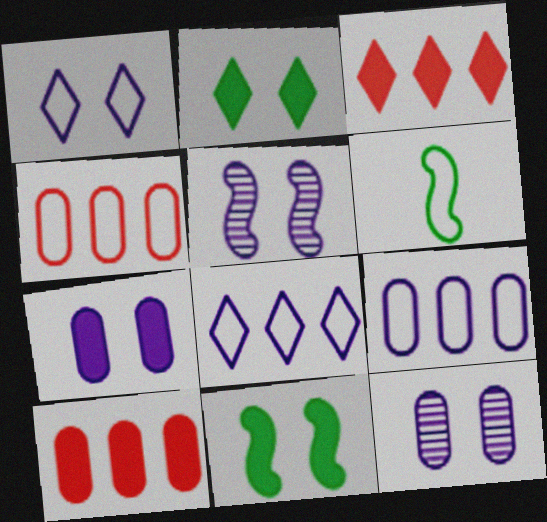[[1, 4, 6], 
[1, 5, 7], 
[3, 6, 12]]